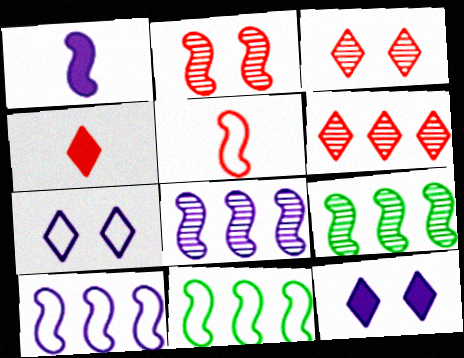[[1, 2, 11]]